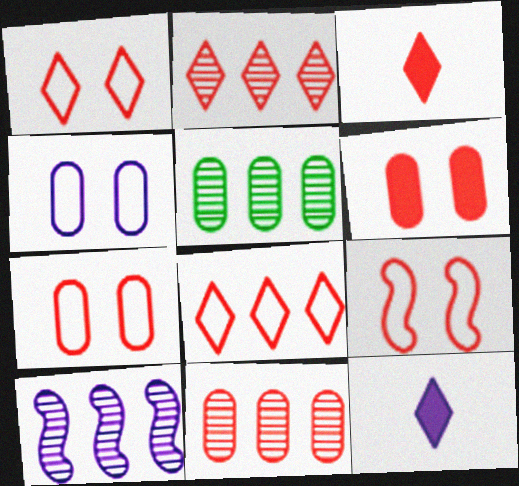[[1, 2, 3], 
[1, 7, 9], 
[2, 5, 10], 
[3, 9, 11], 
[4, 10, 12], 
[5, 9, 12]]